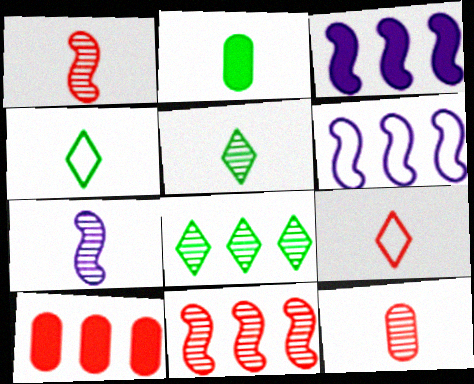[[2, 7, 9], 
[5, 7, 12], 
[6, 8, 10]]